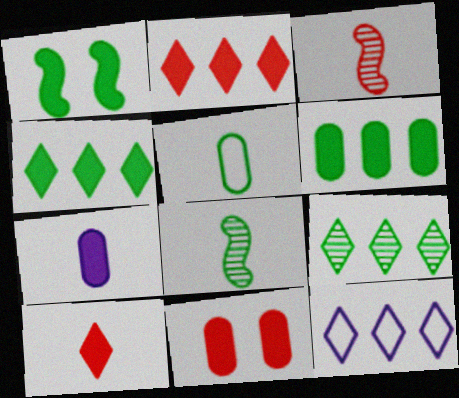[[1, 2, 7], 
[1, 5, 9], 
[2, 9, 12], 
[6, 7, 11], 
[8, 11, 12]]